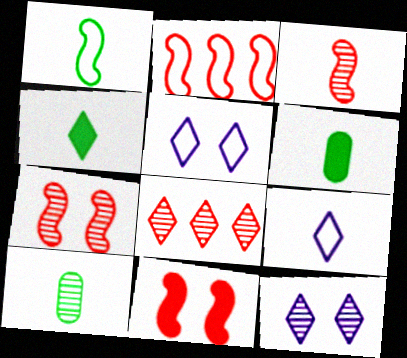[[1, 4, 10], 
[2, 3, 11], 
[2, 6, 12], 
[3, 6, 9], 
[4, 5, 8]]